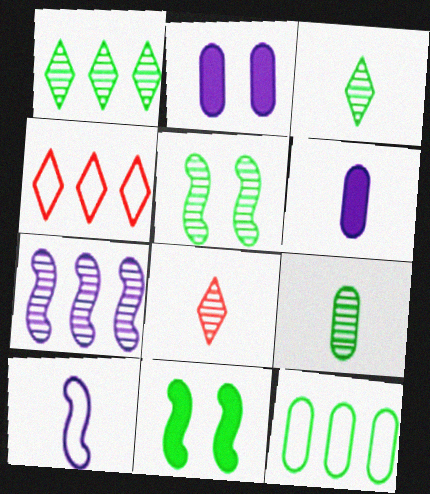[[1, 5, 9], 
[3, 11, 12], 
[4, 5, 6]]